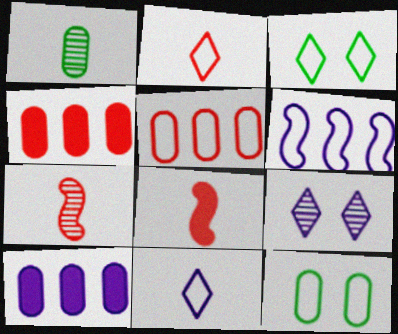[[1, 8, 11], 
[2, 6, 12], 
[3, 7, 10]]